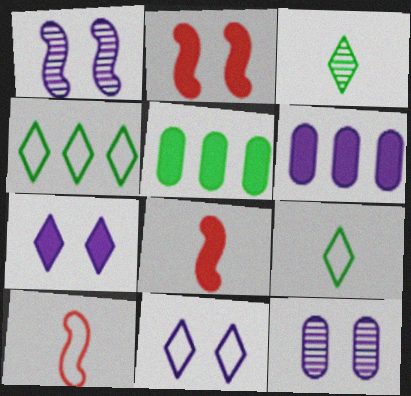[[4, 8, 12], 
[5, 7, 8]]